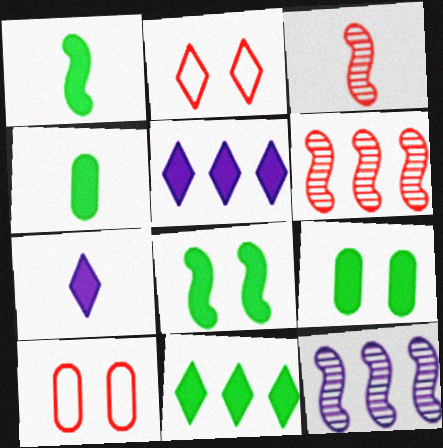[[1, 9, 11], 
[2, 4, 12], 
[4, 8, 11]]